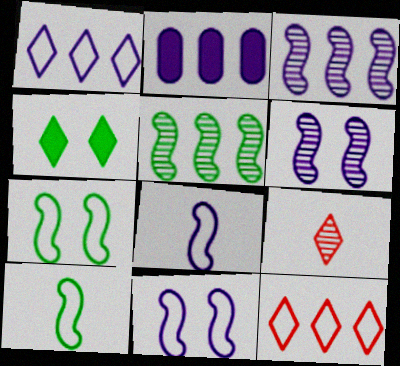[[1, 2, 3], 
[1, 4, 9], 
[2, 5, 12], 
[2, 7, 9]]